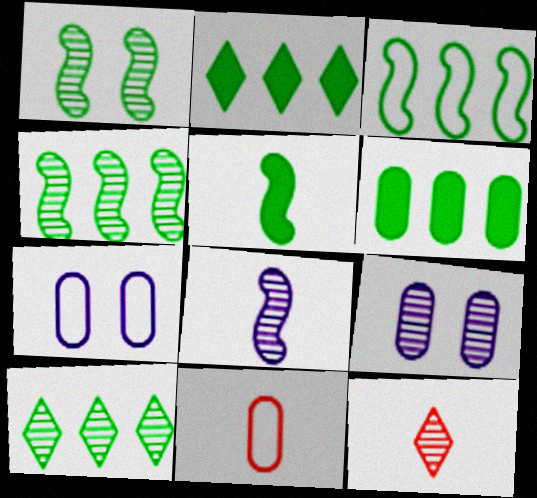[[1, 3, 5], 
[3, 6, 10], 
[4, 9, 12], 
[6, 9, 11]]